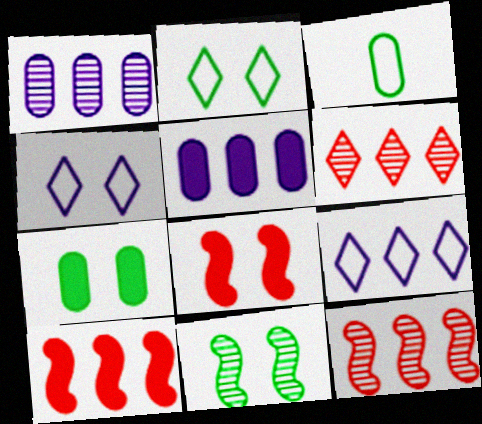[[2, 7, 11]]